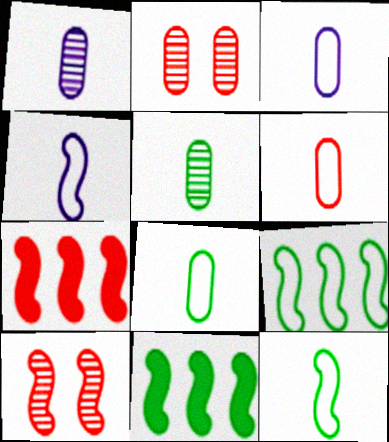[[3, 6, 8], 
[4, 10, 11]]